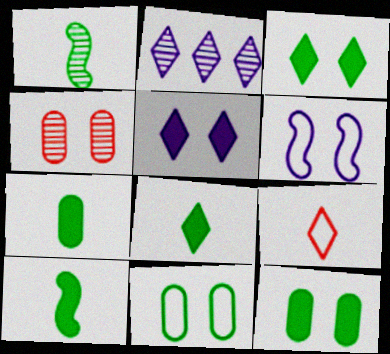[[1, 2, 4], 
[2, 3, 9], 
[3, 4, 6], 
[7, 8, 10]]